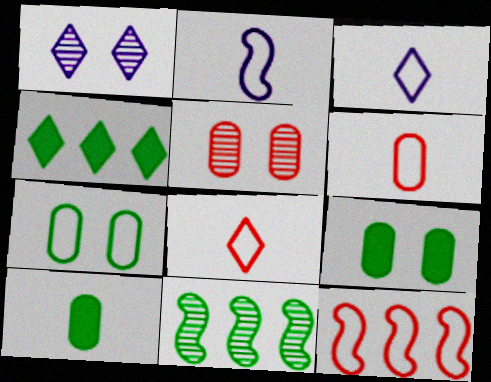[[1, 4, 8], 
[1, 10, 12], 
[2, 4, 5], 
[3, 7, 12]]